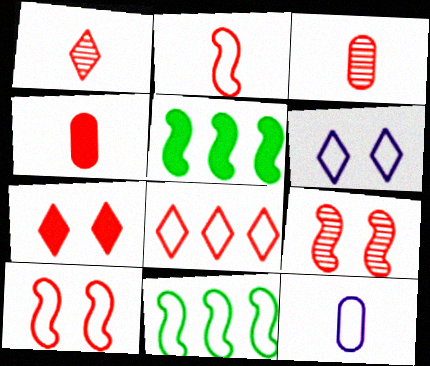[[1, 2, 4], 
[1, 7, 8], 
[3, 5, 6], 
[4, 8, 9]]